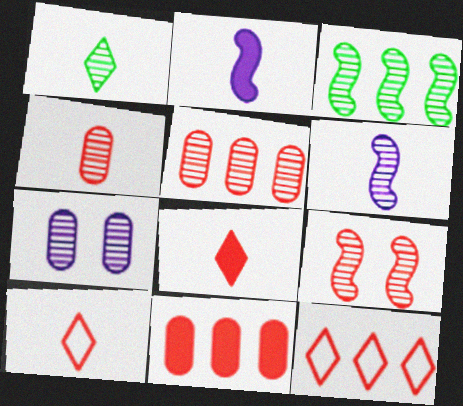[[1, 4, 6], 
[3, 6, 9], 
[9, 10, 11]]